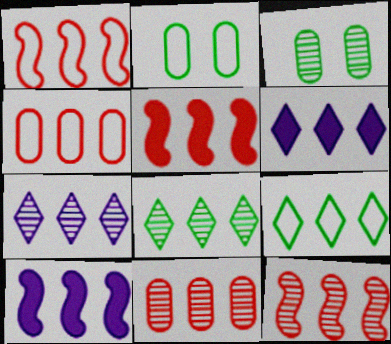[[1, 5, 12], 
[4, 8, 10], 
[9, 10, 11]]